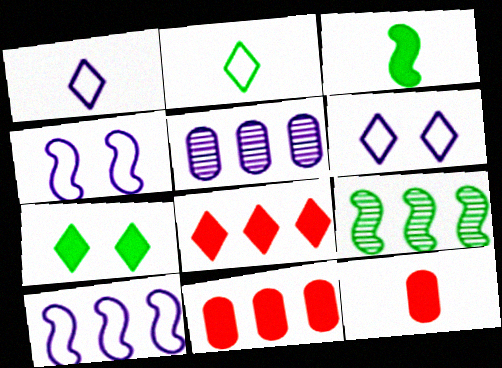[[6, 9, 12]]